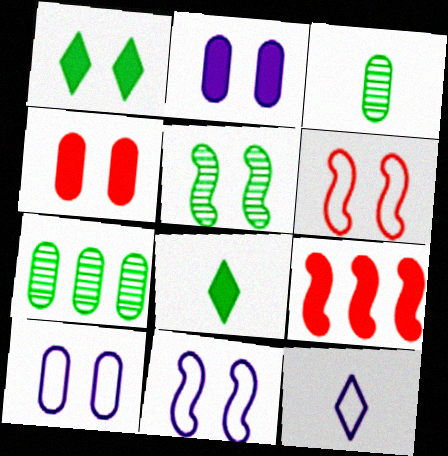[[2, 8, 9]]